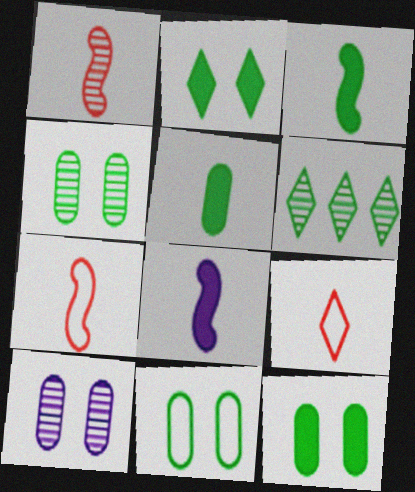[[1, 6, 10], 
[3, 6, 11], 
[4, 11, 12]]